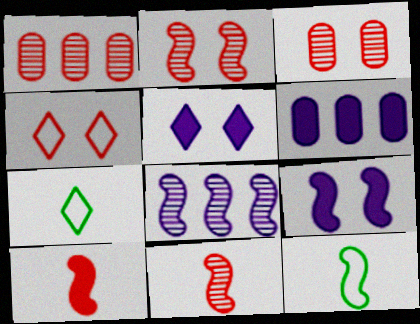[[1, 4, 10], 
[1, 5, 12], 
[1, 7, 9], 
[2, 6, 7]]